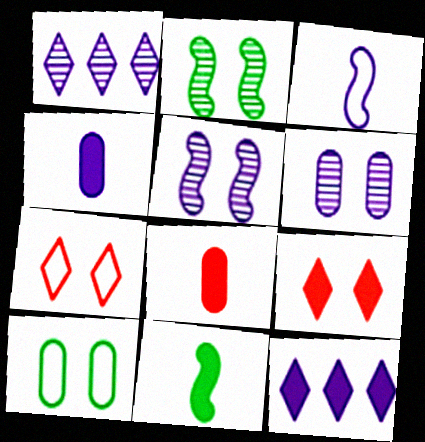[[3, 6, 12], 
[5, 9, 10]]